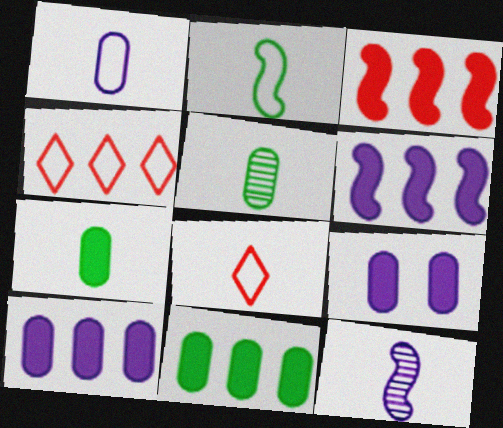[[1, 2, 8], 
[7, 8, 12]]